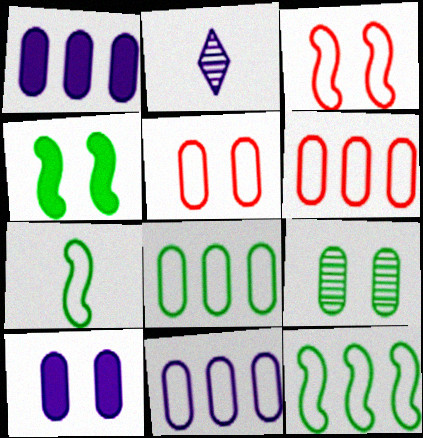[[2, 4, 6], 
[5, 9, 10], 
[6, 8, 11]]